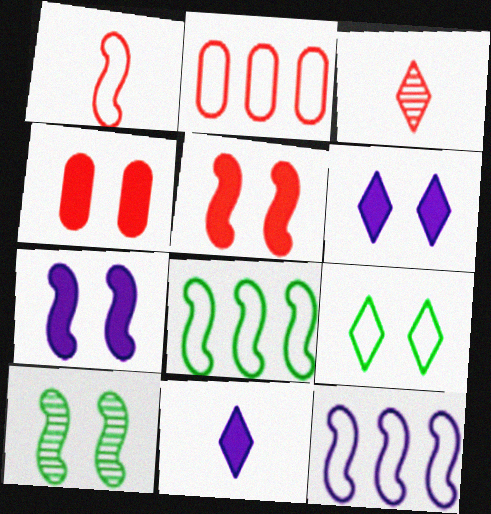[[2, 3, 5], 
[2, 10, 11]]